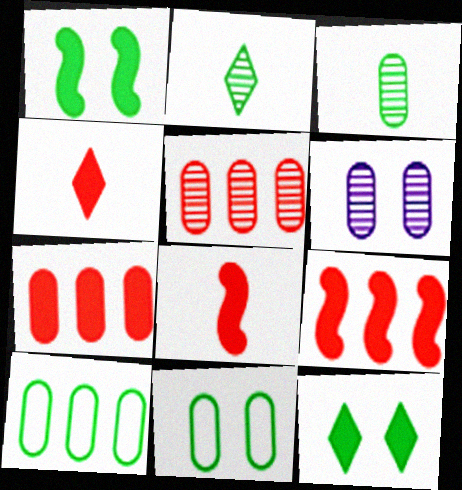[[1, 2, 10], 
[3, 5, 6]]